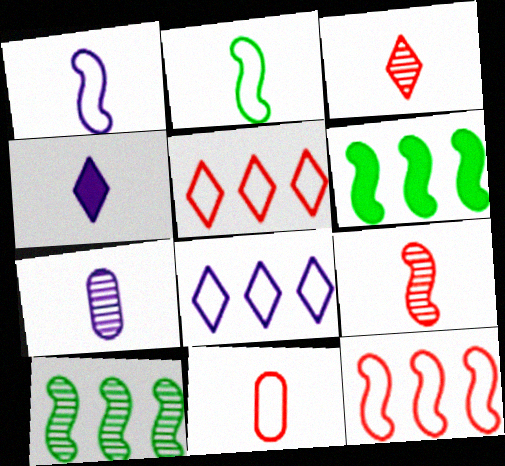[[1, 4, 7]]